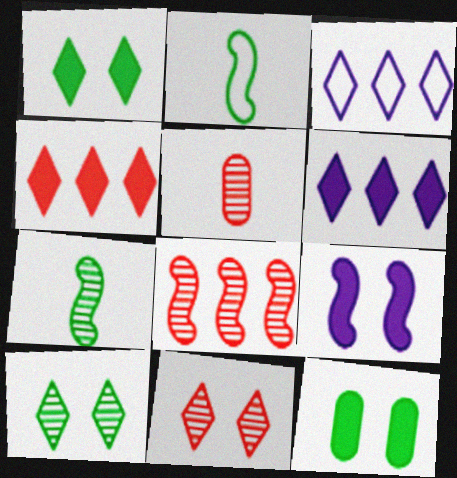[[2, 8, 9], 
[5, 8, 11]]